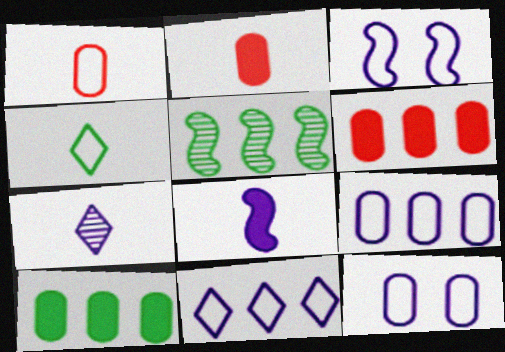[[5, 6, 11]]